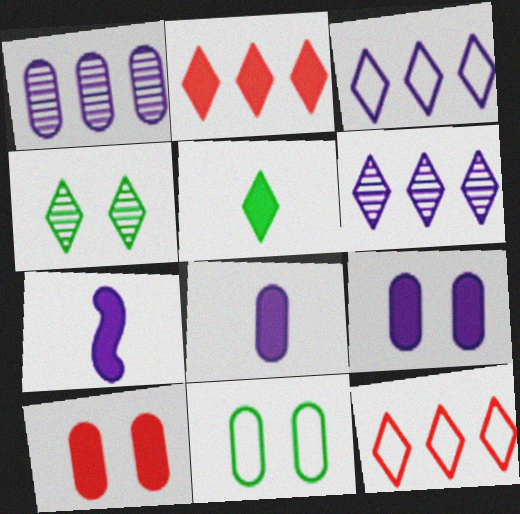[]